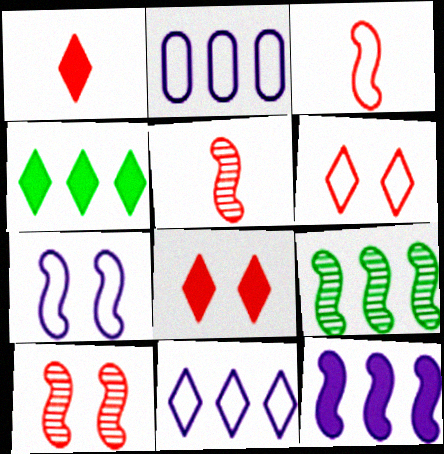[]